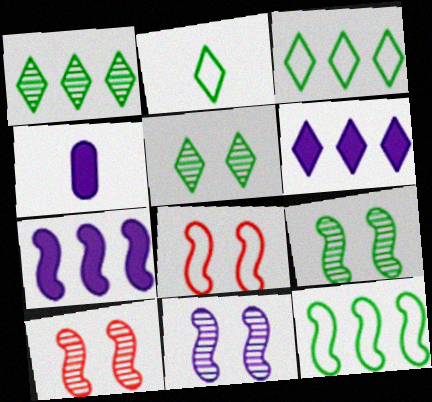[[1, 4, 8], 
[3, 4, 10], 
[9, 10, 11]]